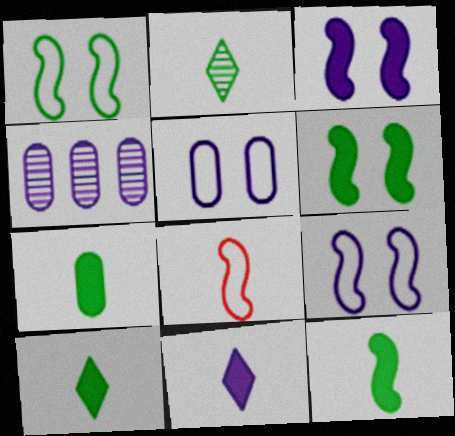[[4, 9, 11], 
[7, 10, 12]]